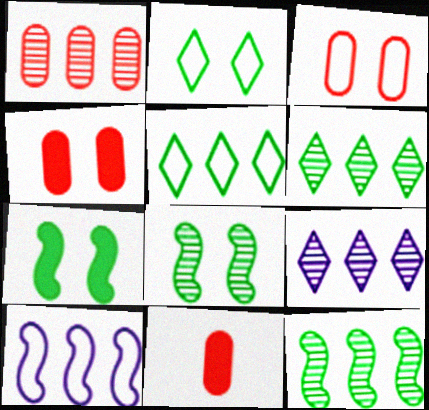[[1, 3, 11], 
[1, 9, 12]]